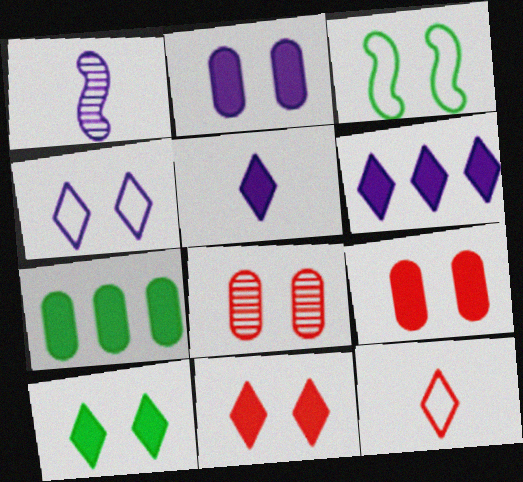[]